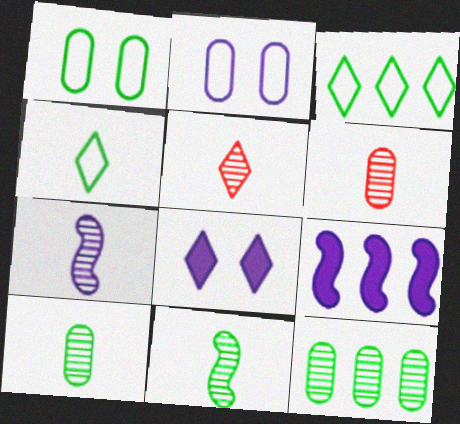[[1, 5, 9], 
[3, 5, 8], 
[5, 7, 10]]